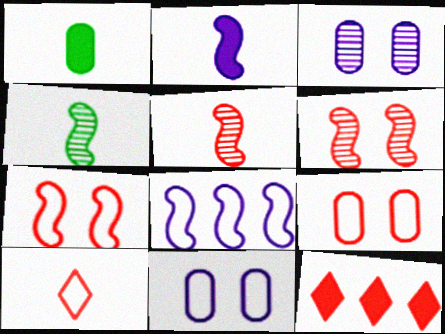[[4, 11, 12], 
[5, 9, 12]]